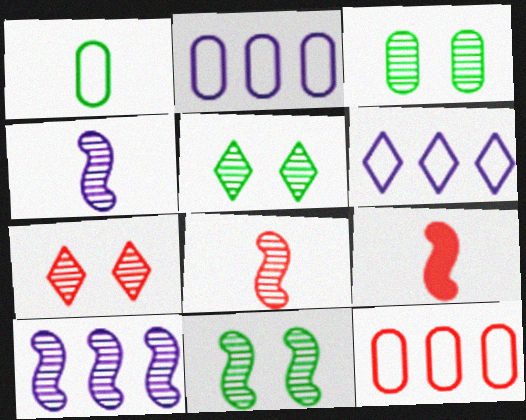[[2, 5, 9], 
[3, 5, 11], 
[3, 6, 9], 
[7, 9, 12], 
[8, 10, 11]]